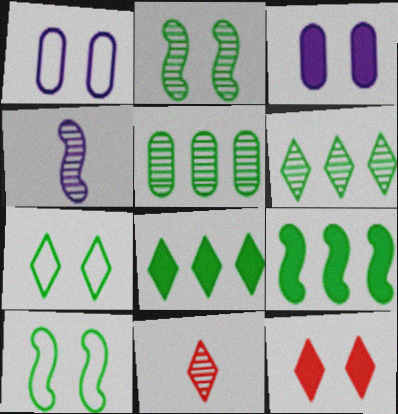[[1, 2, 12], 
[1, 9, 11]]